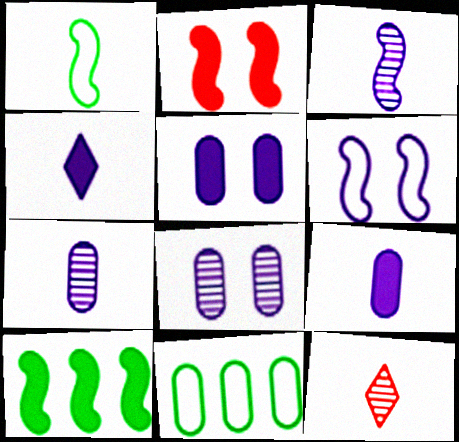[[1, 9, 12]]